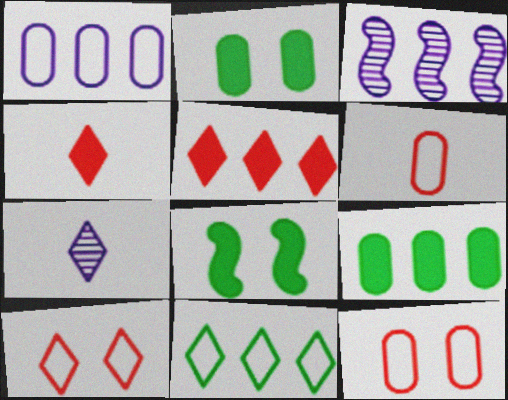[]